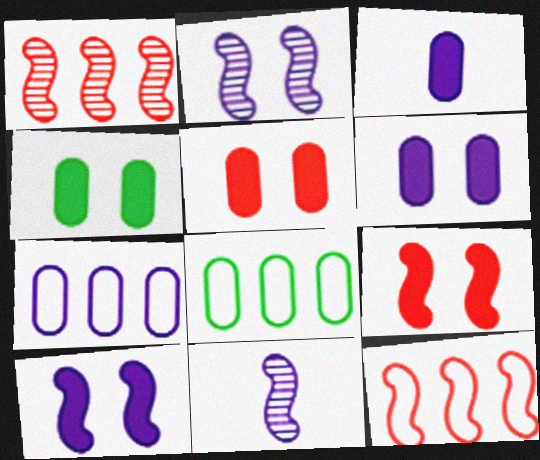[[4, 5, 6]]